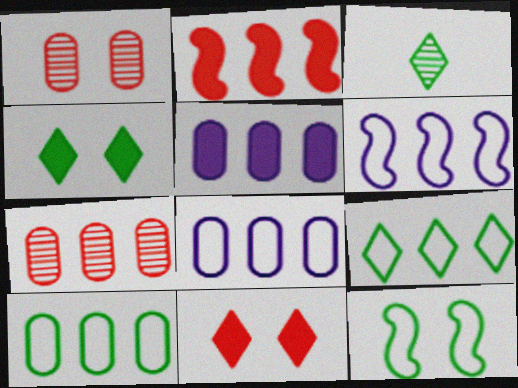[[3, 4, 9], 
[5, 7, 10]]